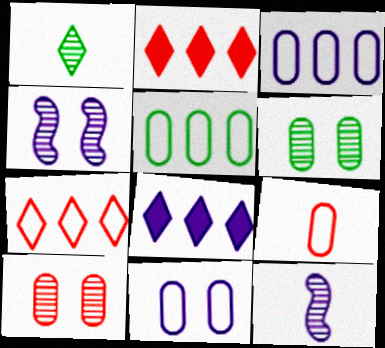[[5, 9, 11], 
[8, 11, 12]]